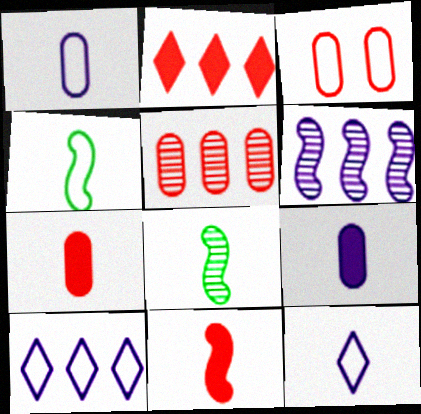[[3, 4, 10], 
[3, 5, 7], 
[7, 8, 12]]